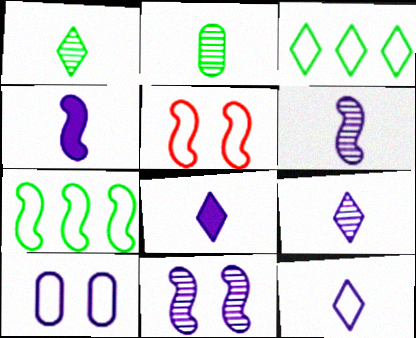[[8, 9, 12]]